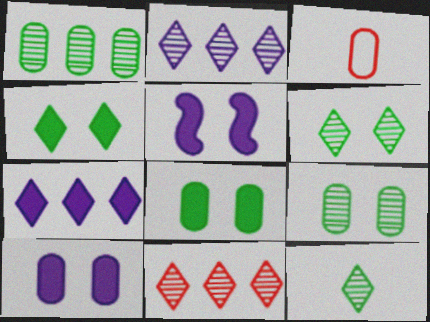[[1, 3, 10]]